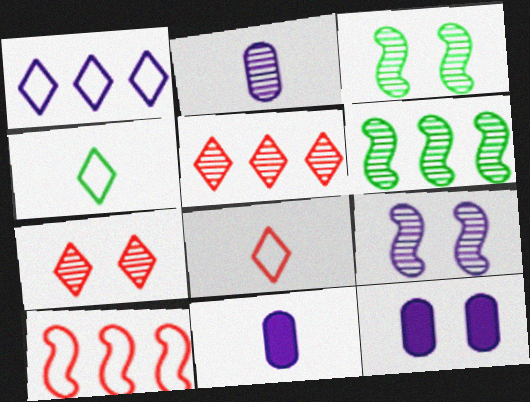[[1, 9, 11], 
[2, 3, 5], 
[2, 6, 7], 
[6, 8, 12]]